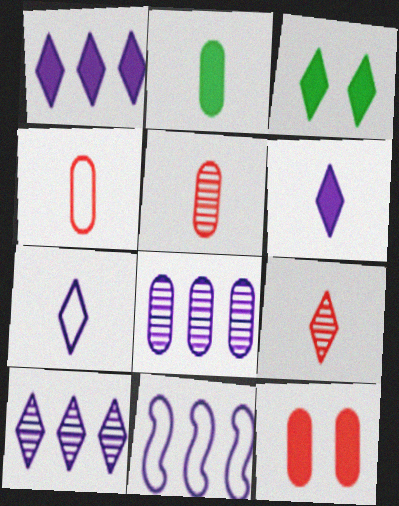[[1, 8, 11], 
[3, 5, 11]]